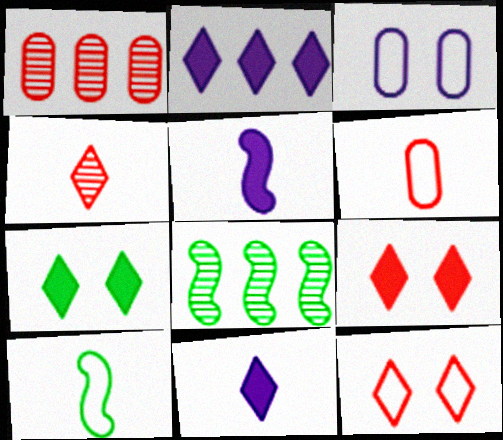[]